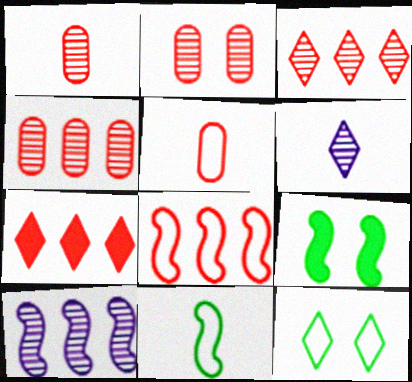[[1, 2, 4], 
[4, 7, 8], 
[6, 7, 12]]